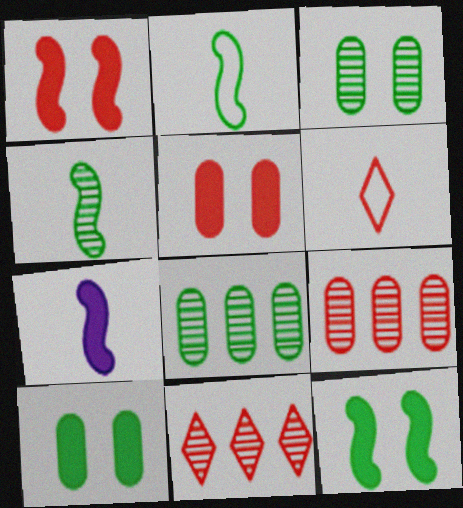[[1, 6, 9]]